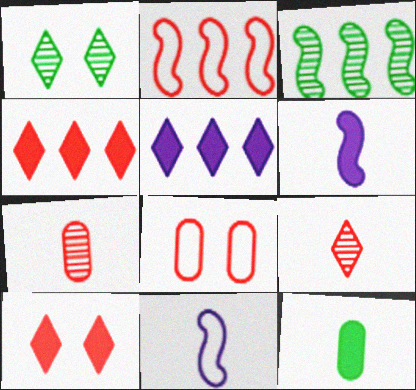[[2, 7, 10], 
[9, 11, 12]]